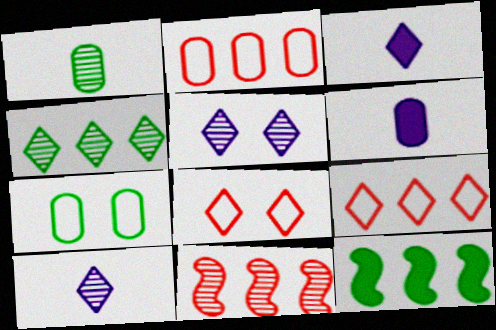[[1, 5, 11], 
[3, 4, 8], 
[3, 7, 11]]